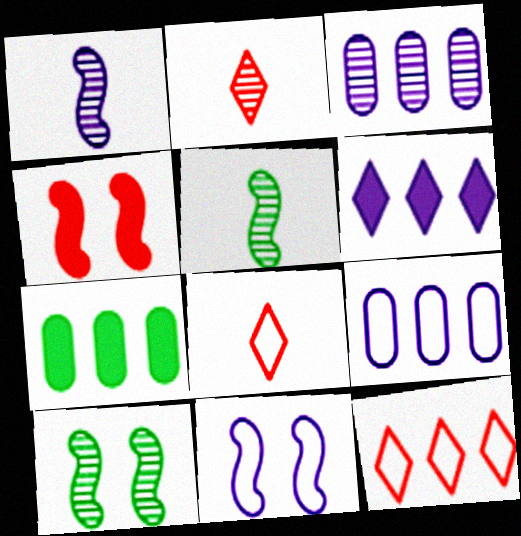[[2, 3, 10], 
[2, 7, 11], 
[4, 10, 11]]